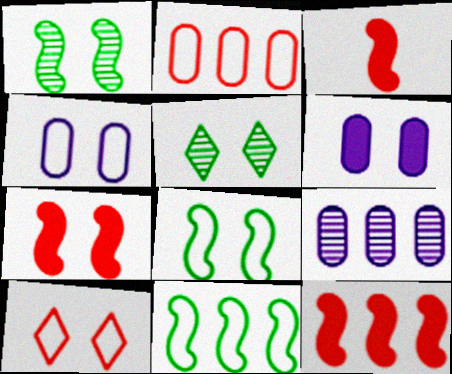[[1, 6, 10], 
[3, 7, 12], 
[4, 5, 7], 
[4, 8, 10]]